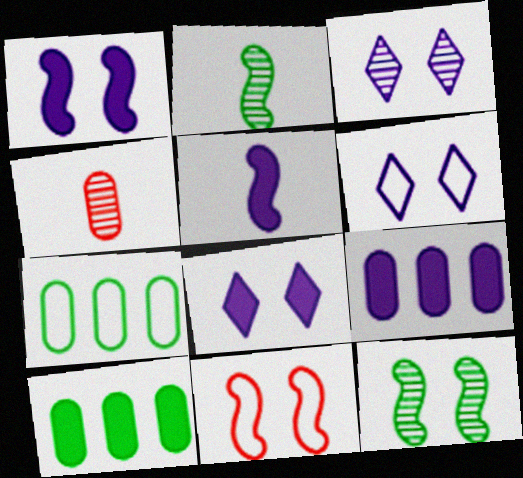[[1, 11, 12], 
[3, 6, 8], 
[5, 8, 9]]